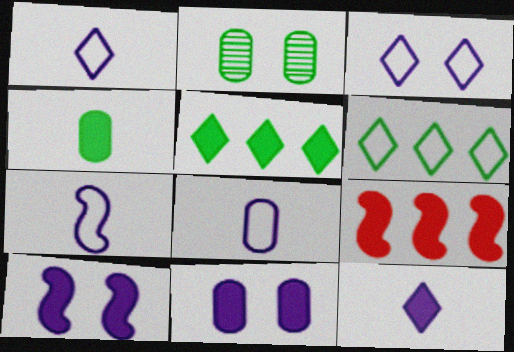[[1, 2, 9], 
[1, 7, 8]]